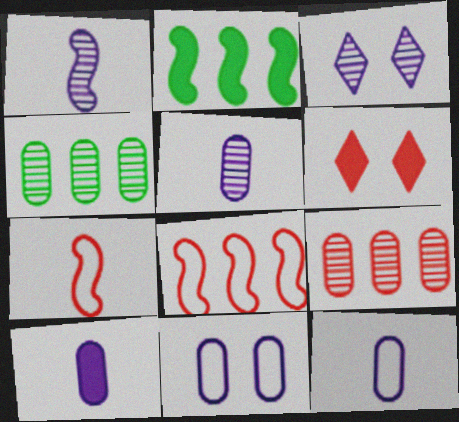[[2, 6, 10], 
[5, 10, 12], 
[6, 7, 9]]